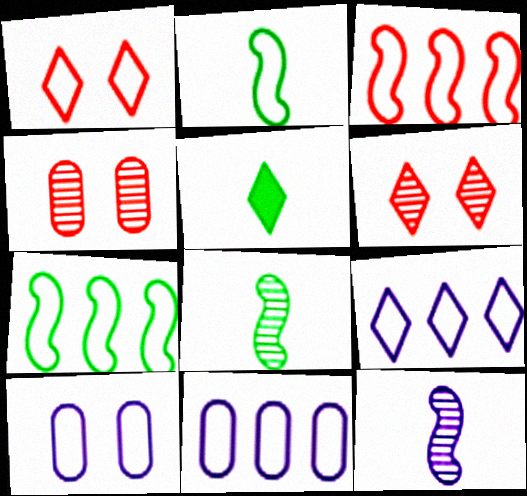[[1, 2, 11], 
[5, 6, 9]]